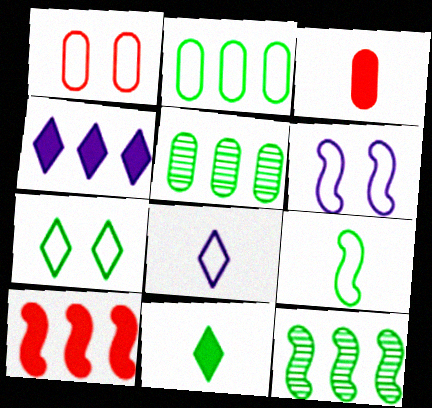[[1, 6, 7], 
[2, 7, 9]]